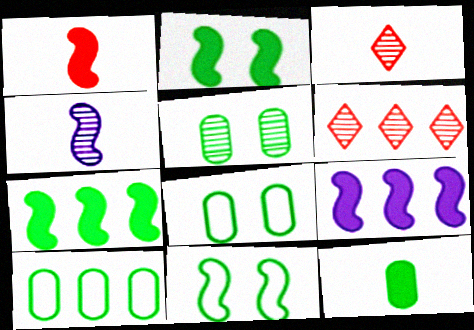[[1, 2, 9], 
[3, 8, 9], 
[4, 5, 6], 
[5, 10, 12], 
[6, 9, 10]]